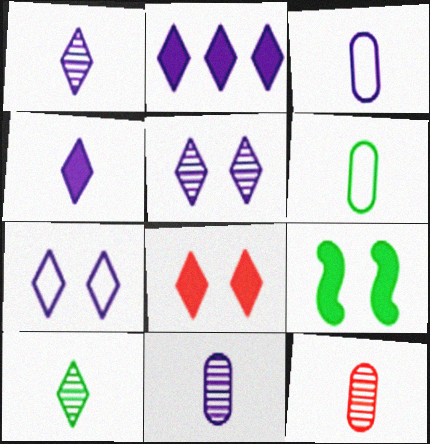[[1, 2, 7]]